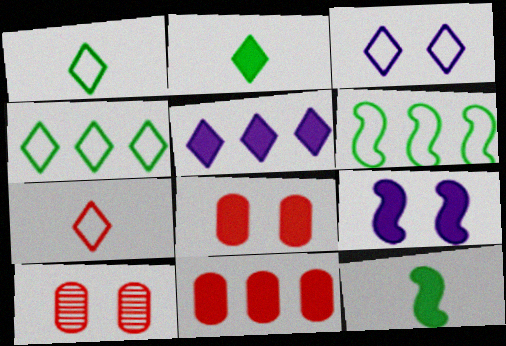[[2, 9, 11], 
[3, 4, 7], 
[5, 8, 12]]